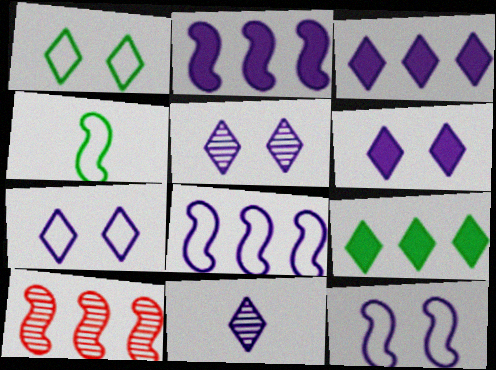[[3, 7, 11], 
[5, 6, 7]]